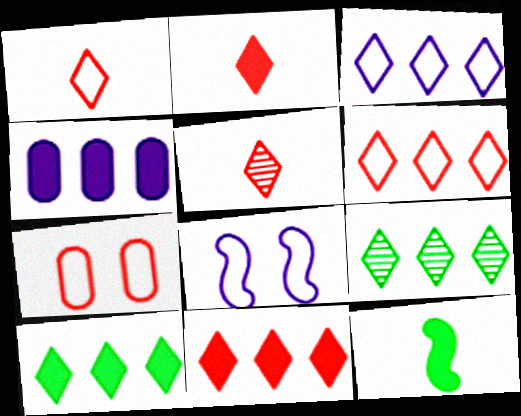[[1, 2, 5], 
[3, 9, 11]]